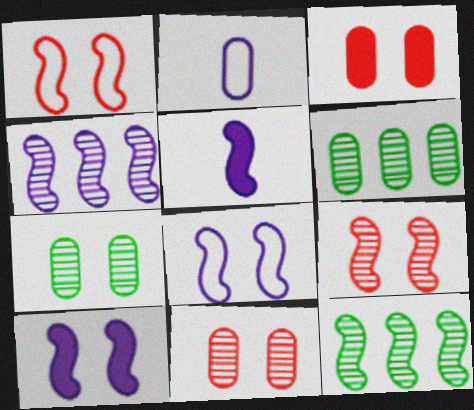[[1, 5, 12], 
[2, 3, 6], 
[4, 5, 8]]